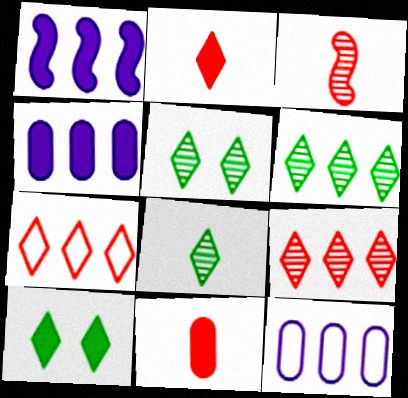[[1, 10, 11], 
[3, 10, 12], 
[5, 6, 8]]